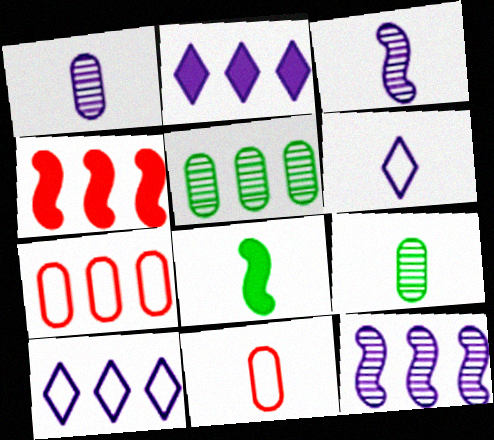[[4, 5, 10]]